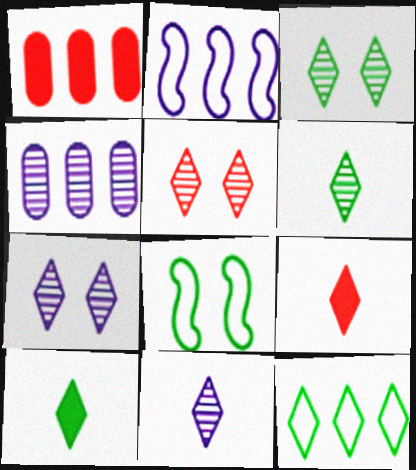[[1, 8, 11], 
[3, 5, 7], 
[3, 10, 12], 
[4, 8, 9], 
[7, 9, 12]]